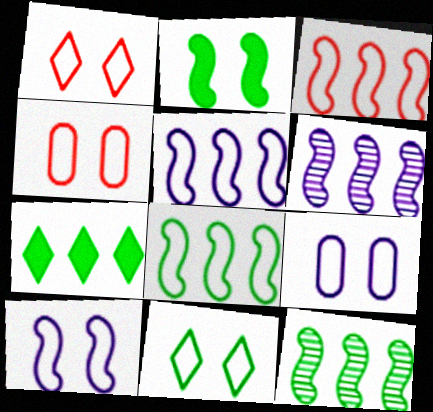[[3, 5, 8], 
[4, 10, 11]]